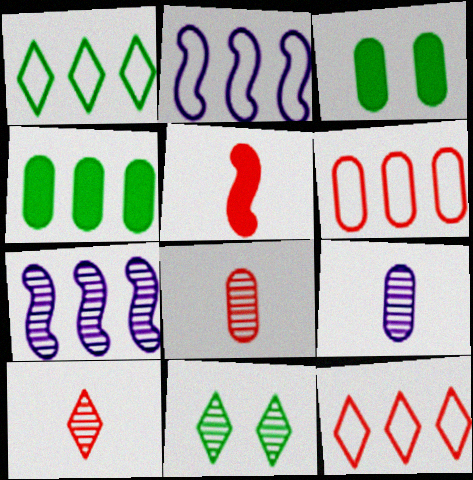[[1, 2, 6], 
[2, 3, 10], 
[3, 6, 9], 
[4, 7, 12], 
[7, 8, 11]]